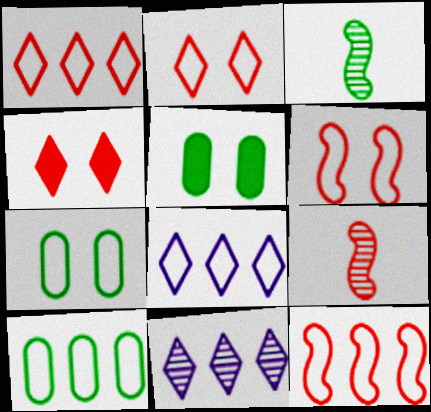[[5, 8, 9], 
[8, 10, 12]]